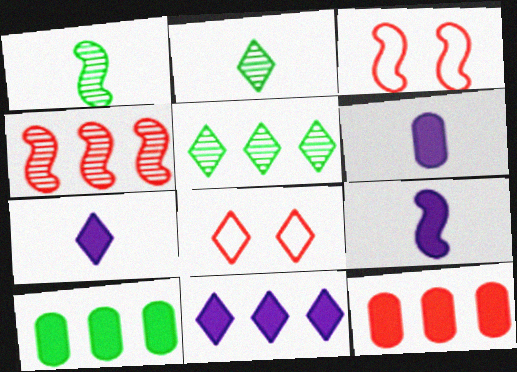[[2, 8, 11], 
[3, 5, 6], 
[5, 7, 8], 
[6, 7, 9]]